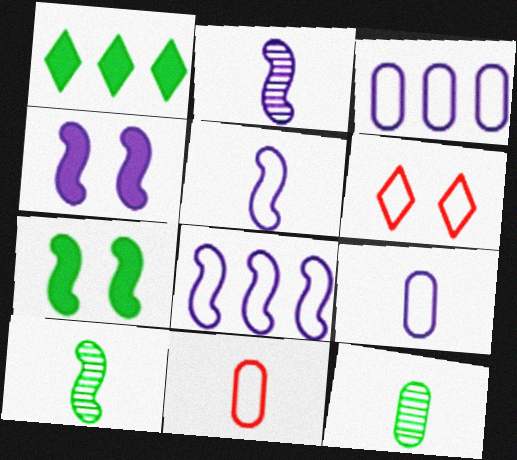[[2, 4, 8]]